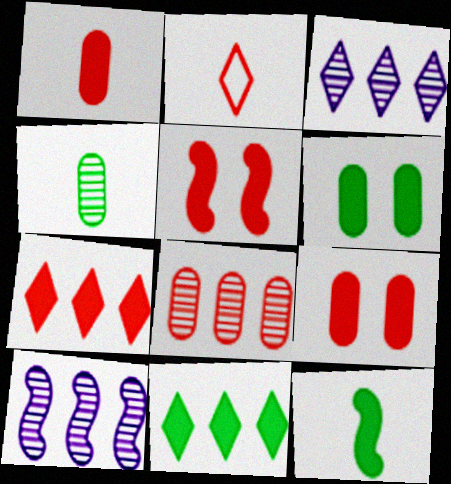[[1, 5, 7], 
[2, 5, 8], 
[2, 6, 10], 
[6, 11, 12]]